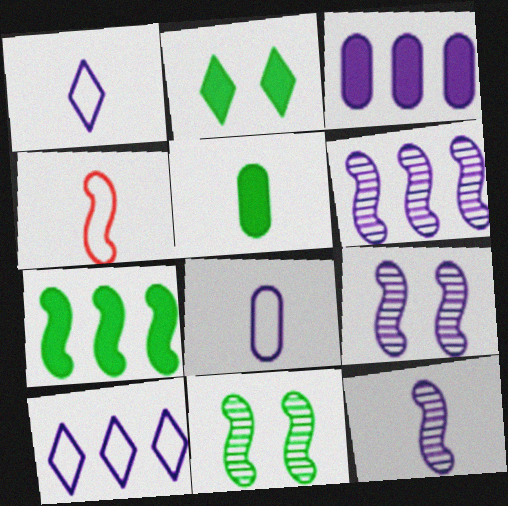[[1, 3, 9], 
[2, 5, 7], 
[3, 6, 10], 
[4, 7, 9], 
[6, 9, 12]]